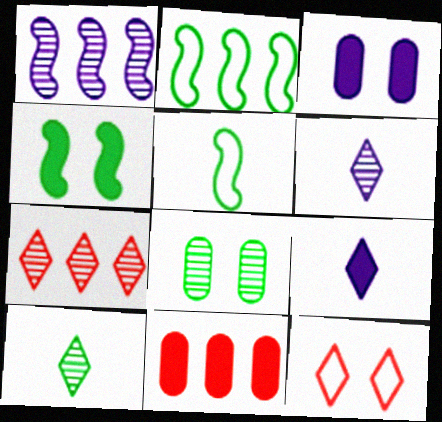[[3, 5, 7], 
[4, 9, 11]]